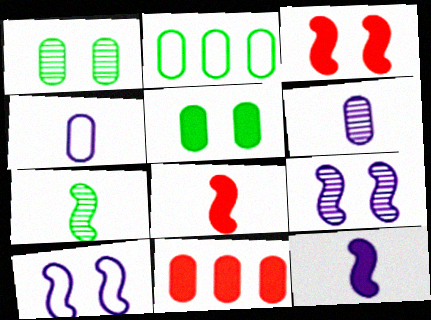[[1, 4, 11]]